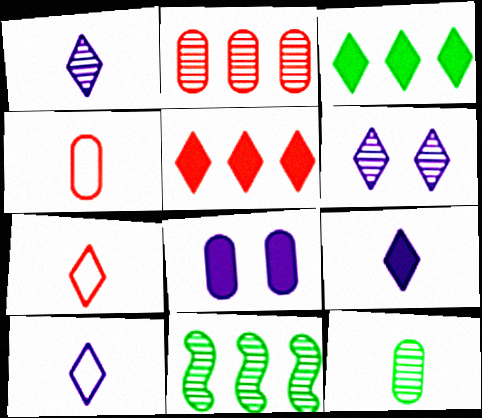[[1, 9, 10], 
[3, 6, 7], 
[7, 8, 11]]